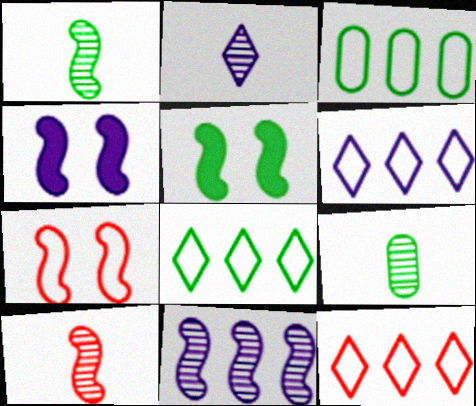[[2, 9, 10], 
[4, 9, 12], 
[5, 8, 9], 
[6, 8, 12]]